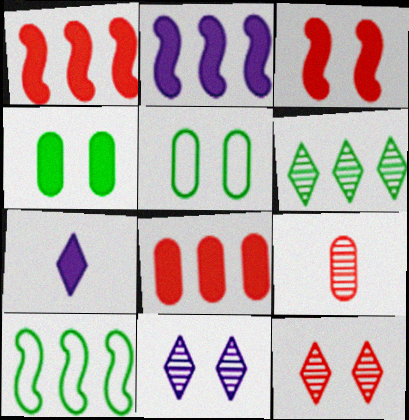[[1, 4, 7], 
[3, 5, 11]]